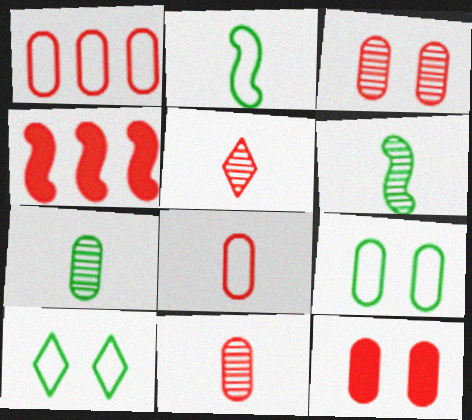[[1, 11, 12]]